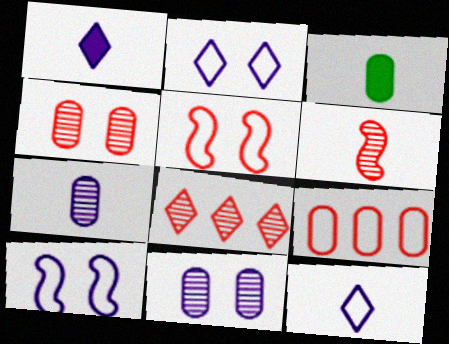[[3, 6, 12], 
[3, 8, 10], 
[3, 9, 11], 
[4, 6, 8]]